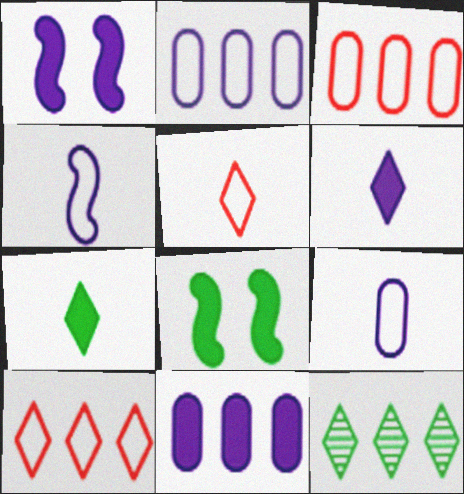[[1, 6, 11]]